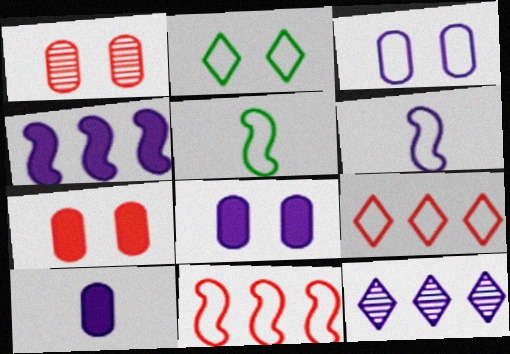[[3, 5, 9], 
[5, 7, 12], 
[6, 8, 12]]